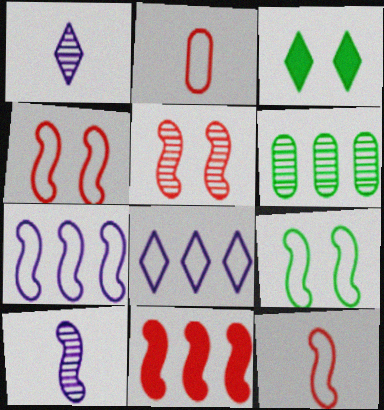[[1, 5, 6], 
[2, 8, 9], 
[5, 11, 12], 
[6, 8, 11], 
[7, 9, 12], 
[9, 10, 11]]